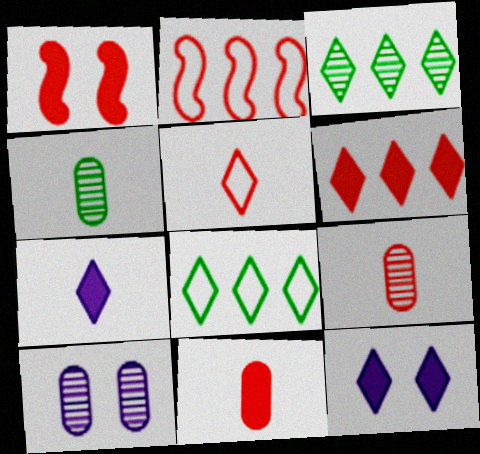[[1, 6, 11], 
[2, 4, 12], 
[3, 5, 12]]